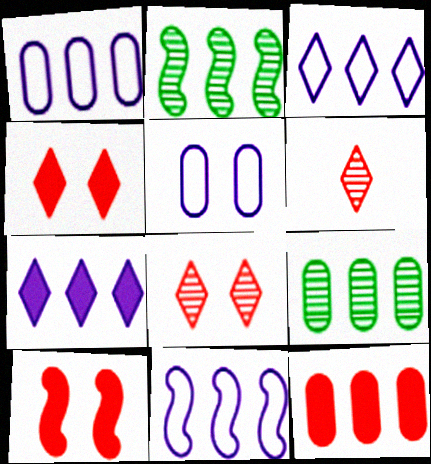[[1, 3, 11], 
[1, 9, 12], 
[2, 3, 12]]